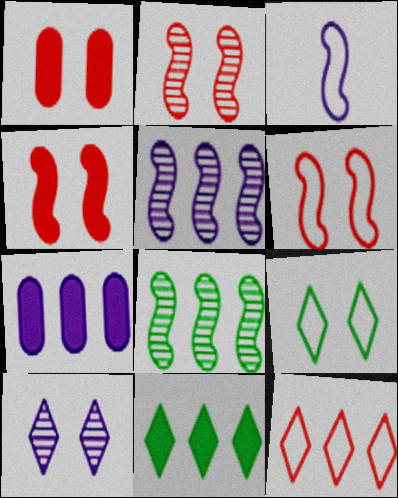[[2, 4, 6], 
[3, 4, 8], 
[3, 7, 10], 
[7, 8, 12]]